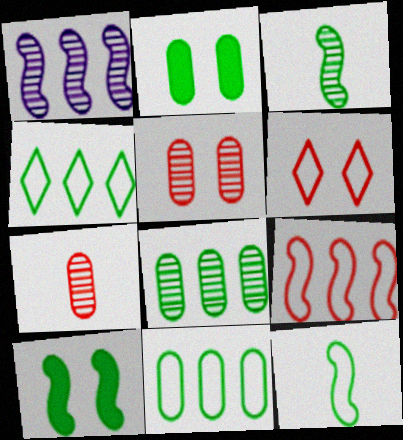[[2, 3, 4]]